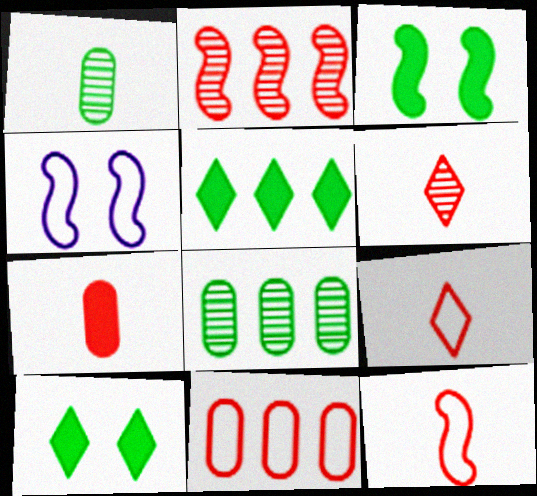[[6, 7, 12]]